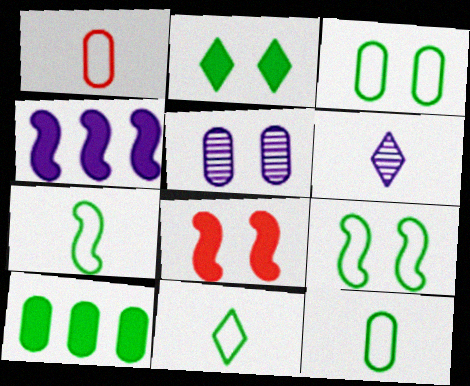[[1, 5, 10], 
[7, 11, 12]]